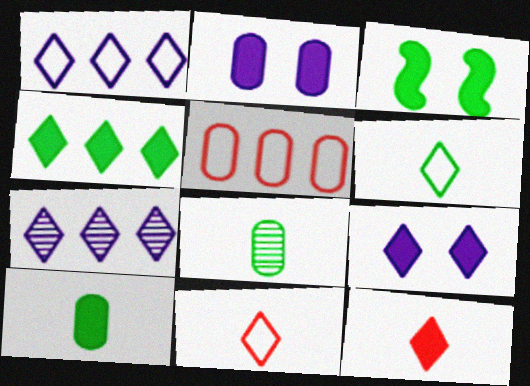[[2, 5, 8], 
[3, 4, 10], 
[4, 9, 12]]